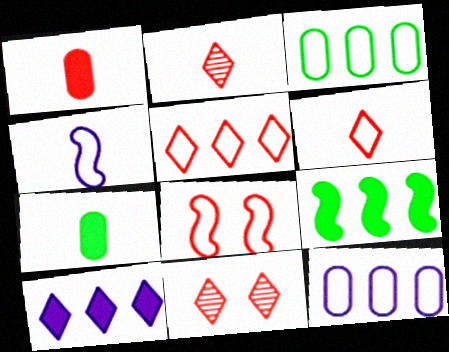[[2, 4, 7]]